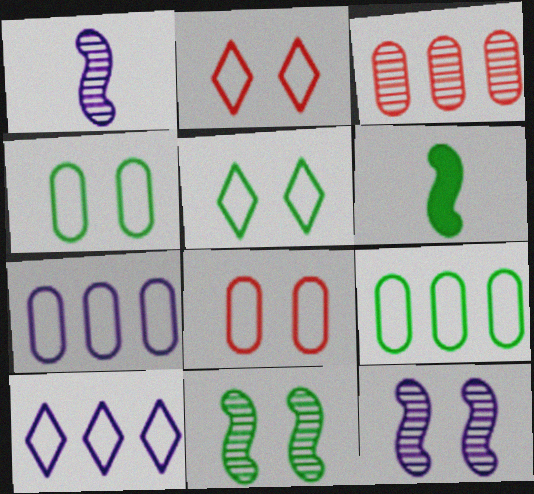[]